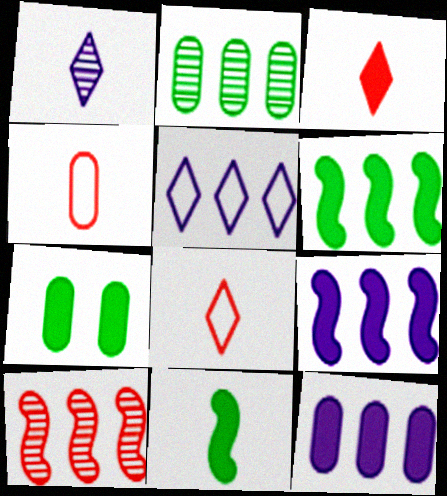[[1, 4, 11], 
[3, 7, 9]]